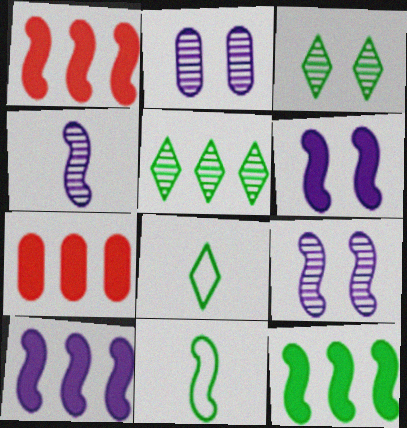[[1, 2, 8], 
[1, 9, 11], 
[1, 10, 12], 
[7, 8, 9]]